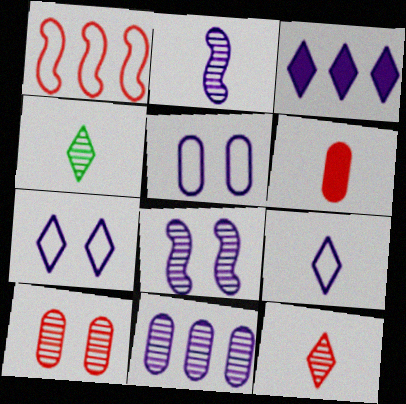[[2, 3, 5]]